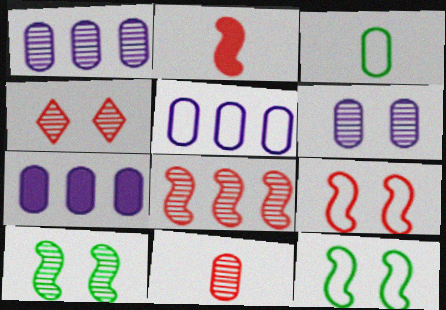[[1, 5, 7], 
[2, 8, 9], 
[4, 6, 10], 
[4, 8, 11]]